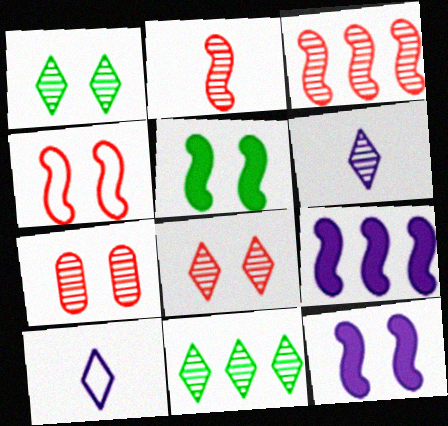[[6, 8, 11]]